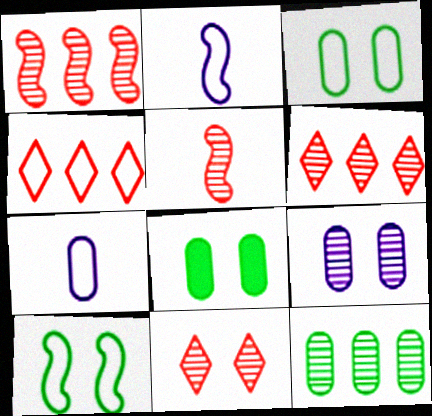[[2, 3, 4], 
[2, 6, 8], 
[4, 7, 10]]